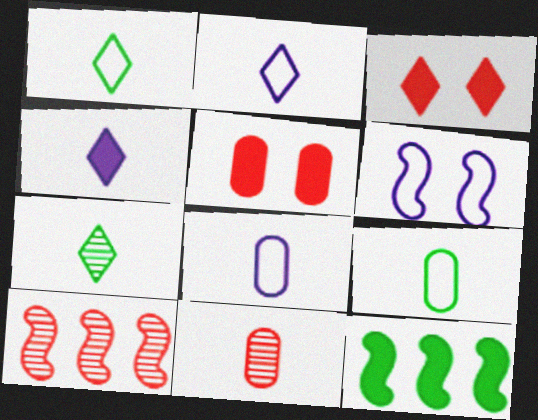[[4, 5, 12]]